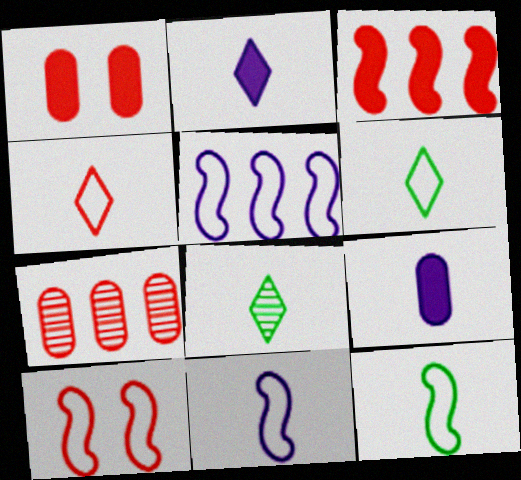[[1, 5, 8], 
[2, 4, 8], 
[5, 10, 12]]